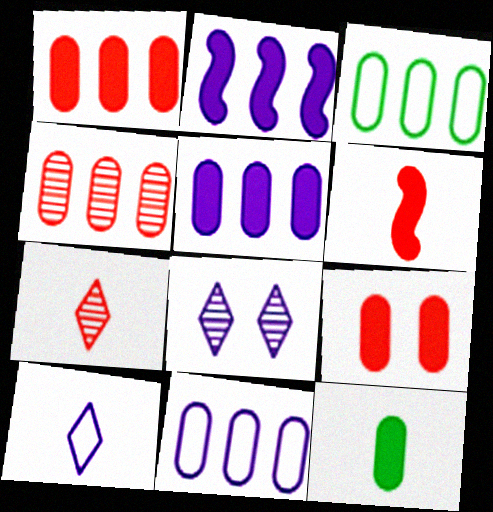[[3, 4, 5], 
[3, 6, 8], 
[5, 9, 12]]